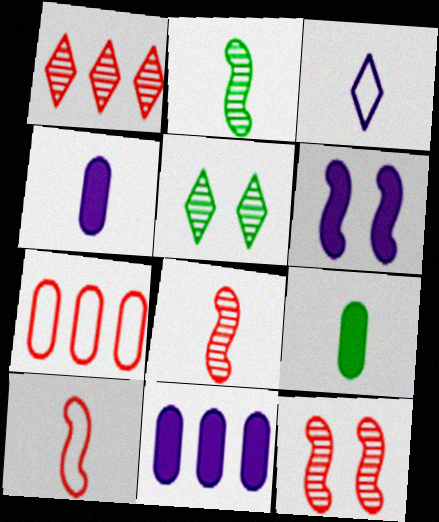[[3, 8, 9], 
[5, 10, 11]]